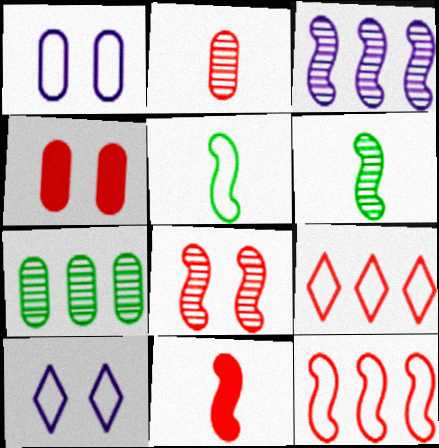[[1, 5, 9], 
[3, 6, 8], 
[7, 10, 11], 
[8, 11, 12]]